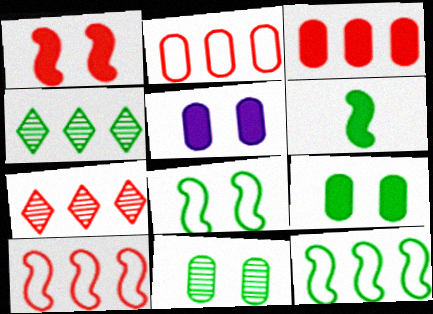[[3, 7, 10]]